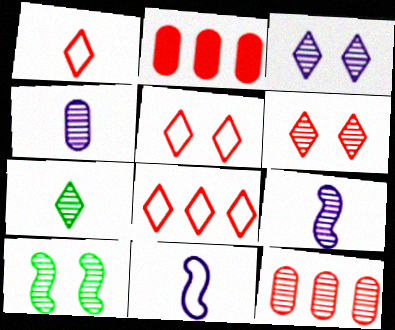[[1, 5, 8]]